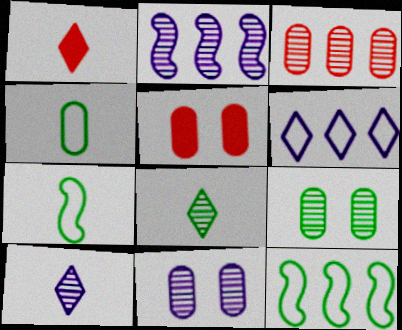[[1, 11, 12], 
[2, 10, 11], 
[5, 10, 12]]